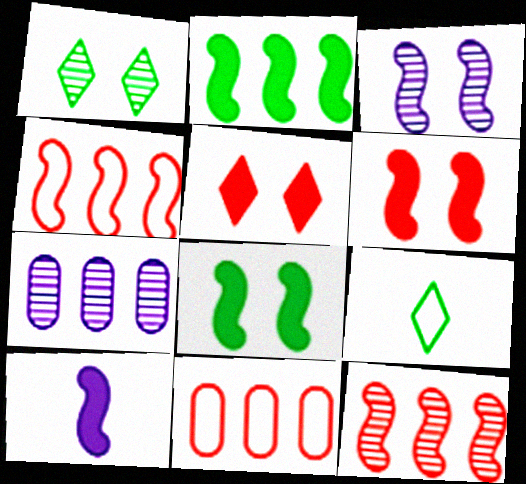[[1, 10, 11], 
[2, 6, 10], 
[6, 7, 9]]